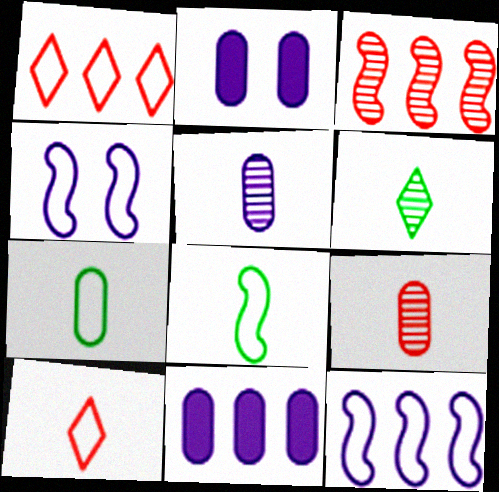[[1, 4, 7]]